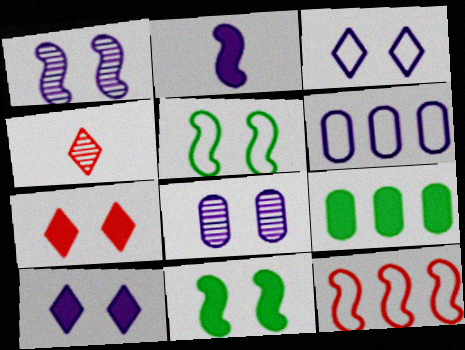[[2, 7, 9], 
[4, 6, 11], 
[5, 7, 8]]